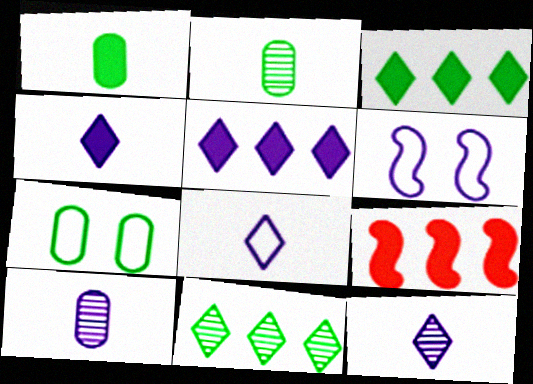[[4, 8, 12], 
[5, 6, 10], 
[7, 9, 12]]